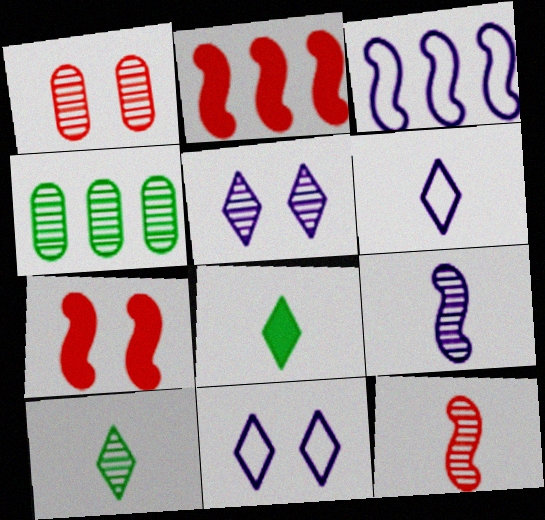[[1, 3, 8], 
[4, 5, 12], 
[4, 6, 7]]